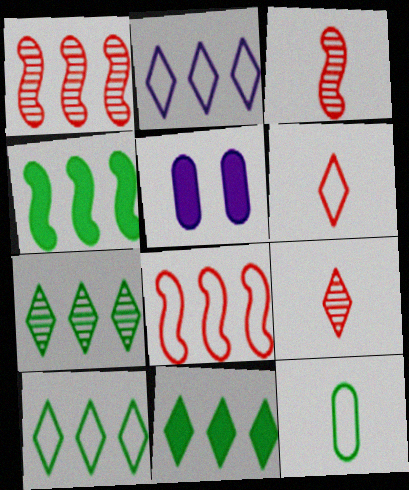[[3, 5, 10], 
[7, 10, 11]]